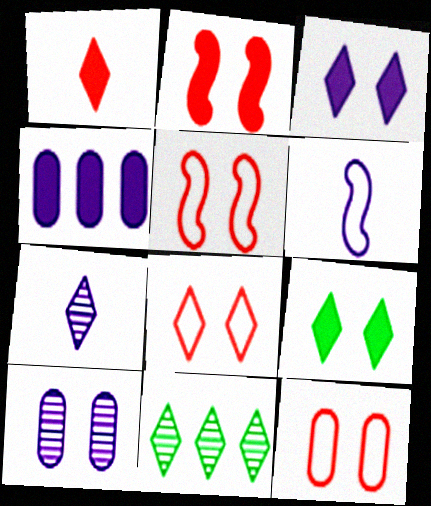[[5, 8, 12], 
[5, 9, 10]]